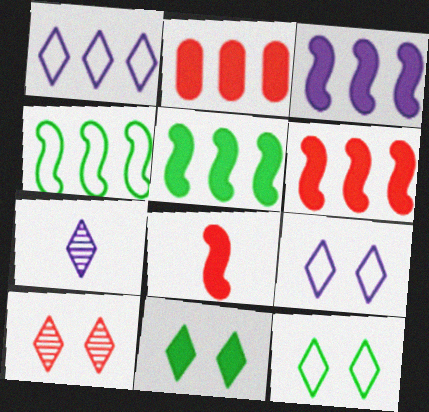[[3, 5, 6], 
[9, 10, 11]]